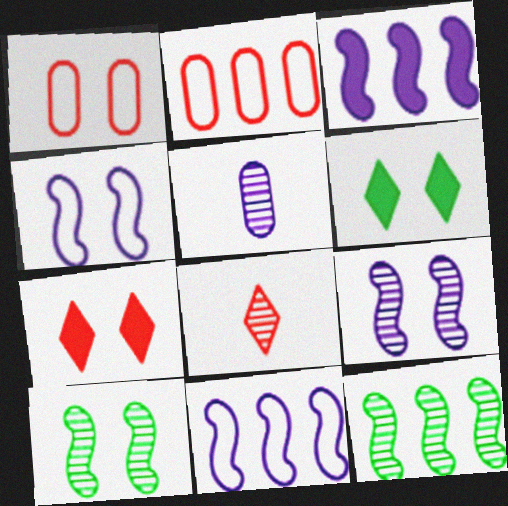[[1, 6, 9]]